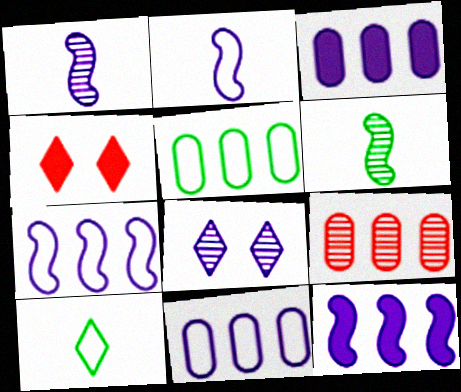[[1, 4, 5], 
[2, 3, 8], 
[3, 5, 9], 
[4, 6, 11], 
[6, 8, 9]]